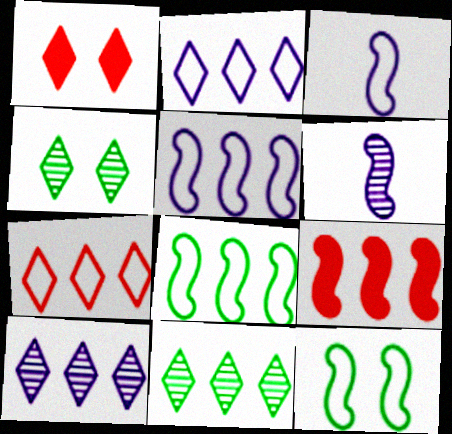[[6, 9, 12]]